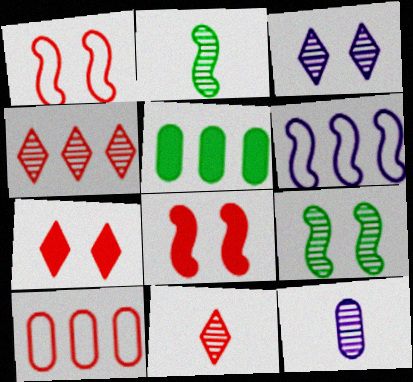[[2, 6, 8], 
[2, 11, 12], 
[4, 5, 6], 
[4, 9, 12], 
[8, 10, 11]]